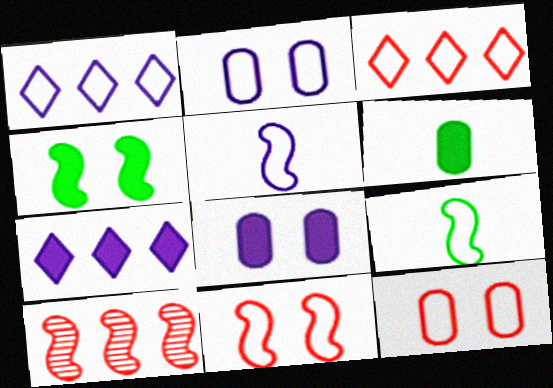[[1, 2, 5], 
[1, 9, 12], 
[2, 3, 9], 
[4, 5, 10]]